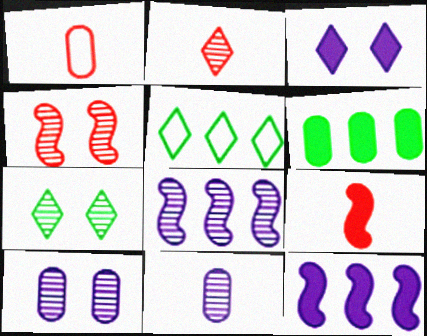[[1, 2, 9], 
[1, 6, 10], 
[1, 7, 12], 
[2, 3, 5], 
[3, 6, 9], 
[4, 7, 10], 
[5, 9, 10]]